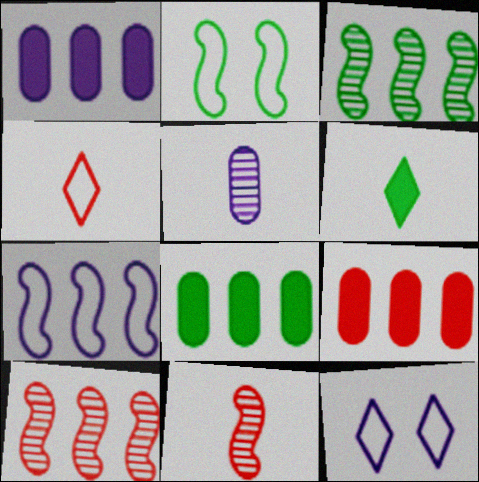[[1, 8, 9], 
[8, 11, 12]]